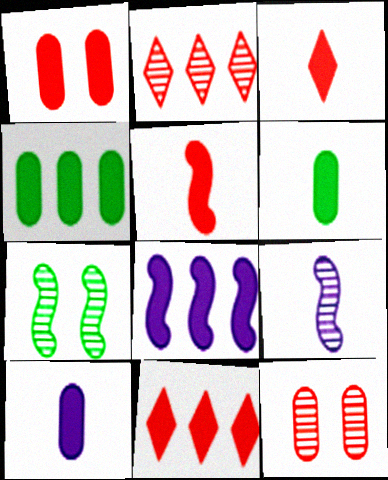[[1, 4, 10], 
[1, 5, 11], 
[4, 8, 11]]